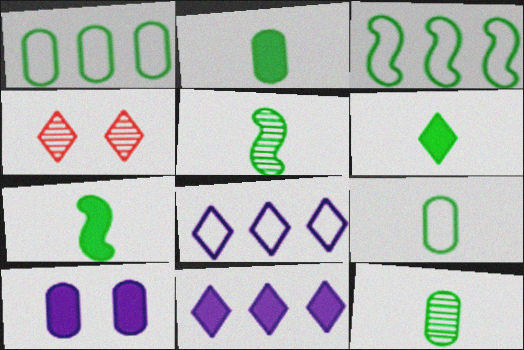[[2, 6, 7], 
[2, 9, 12], 
[4, 6, 8], 
[5, 6, 9]]